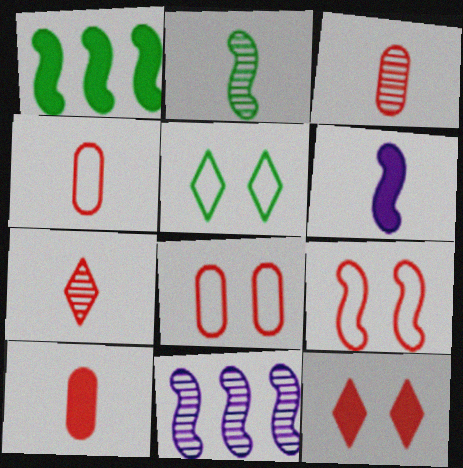[[3, 4, 10], 
[5, 10, 11]]